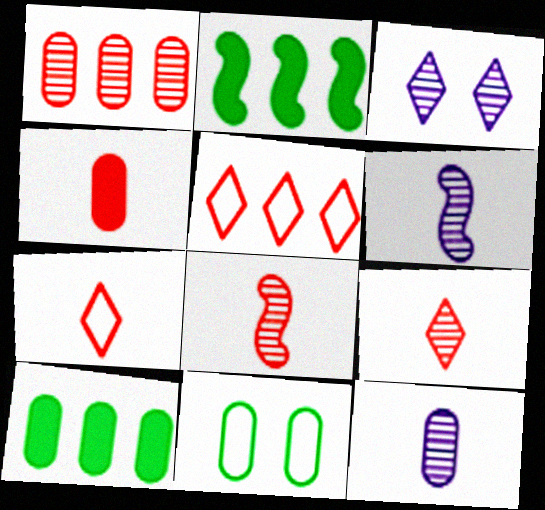[[4, 7, 8]]